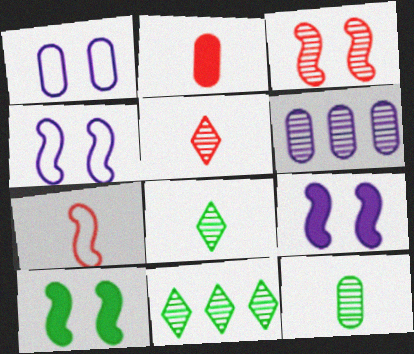[[2, 4, 11], 
[2, 5, 7], 
[3, 4, 10], 
[3, 6, 8]]